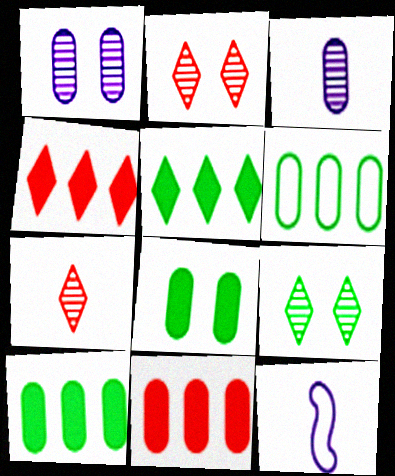[[2, 10, 12], 
[9, 11, 12]]